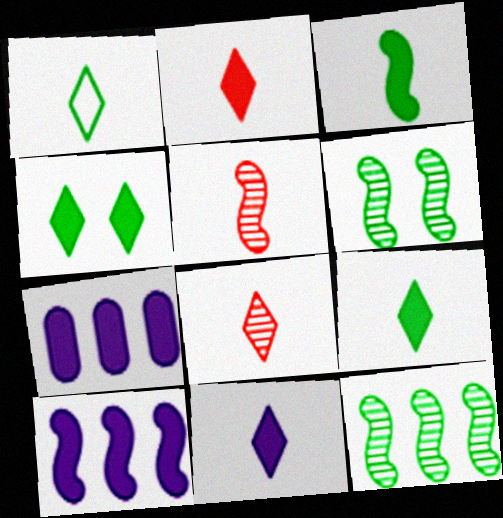[[1, 8, 11], 
[2, 9, 11]]